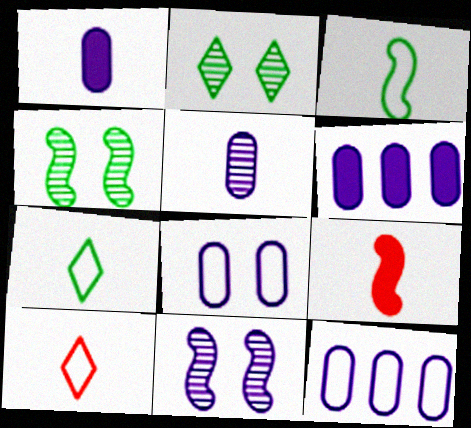[[2, 9, 12], 
[4, 6, 10], 
[5, 6, 8], 
[5, 7, 9]]